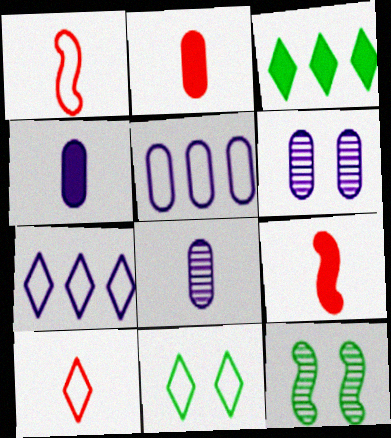[[1, 3, 6], 
[1, 5, 11], 
[2, 7, 12], 
[4, 5, 6], 
[7, 10, 11]]